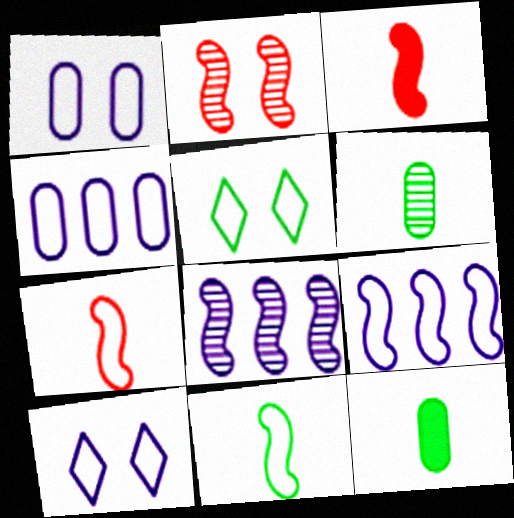[[4, 5, 7]]